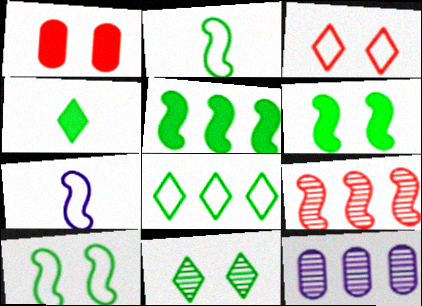[[4, 8, 11], 
[6, 7, 9]]